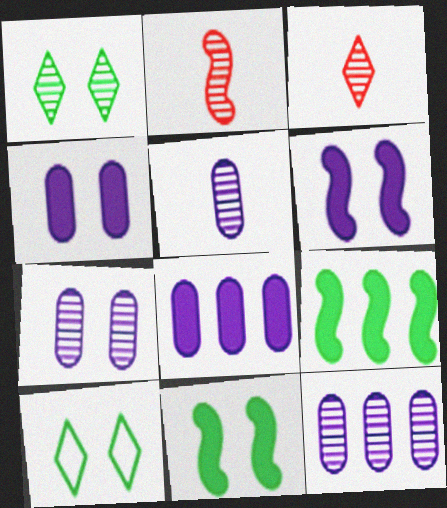[[1, 2, 12], 
[2, 8, 10], 
[5, 7, 12]]